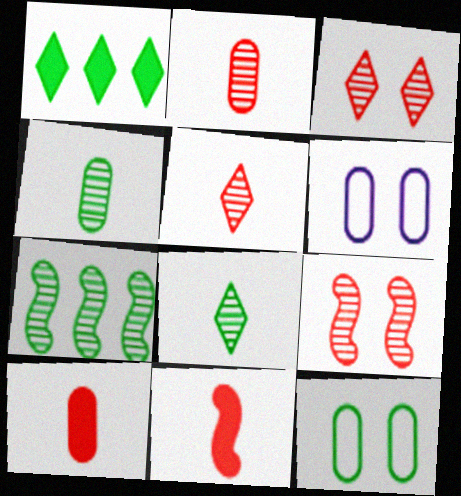[]